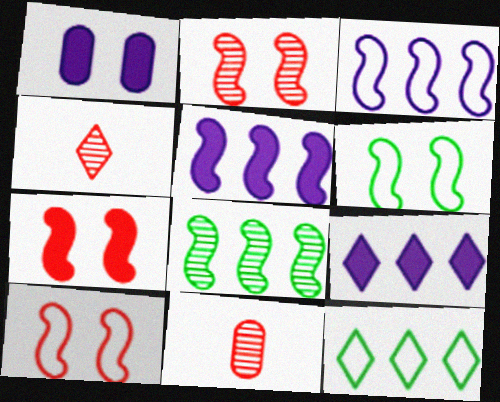[[2, 7, 10], 
[6, 9, 11]]